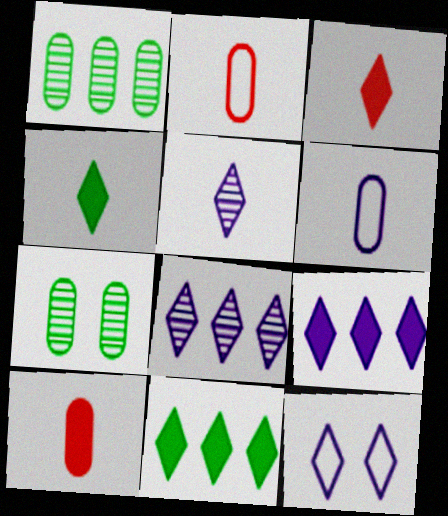[[5, 9, 12]]